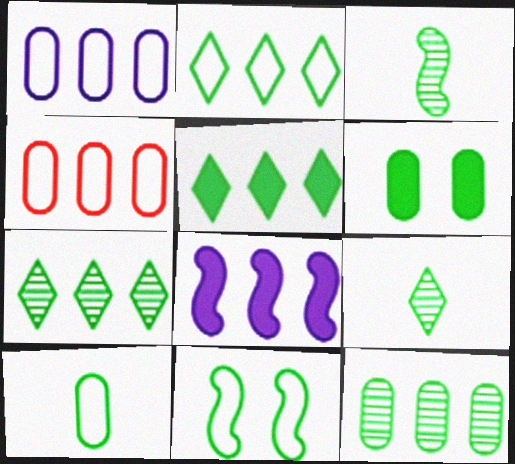[[2, 3, 6], 
[2, 5, 7], 
[2, 10, 11], 
[4, 7, 8], 
[6, 10, 12]]